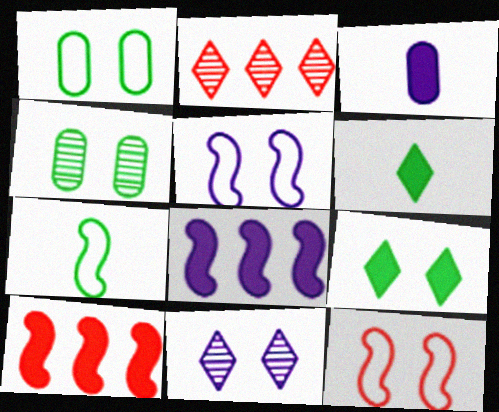[[3, 9, 10]]